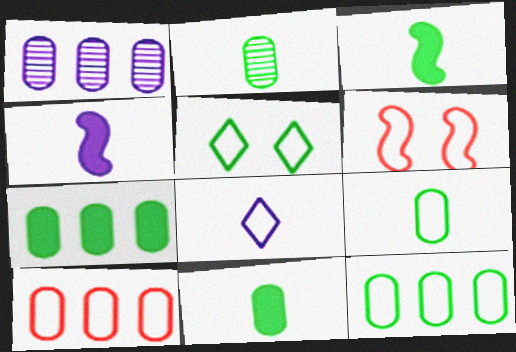[[1, 7, 10], 
[2, 9, 11], 
[6, 8, 12]]